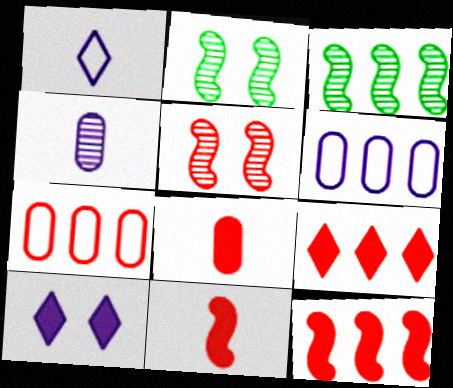[[3, 6, 9]]